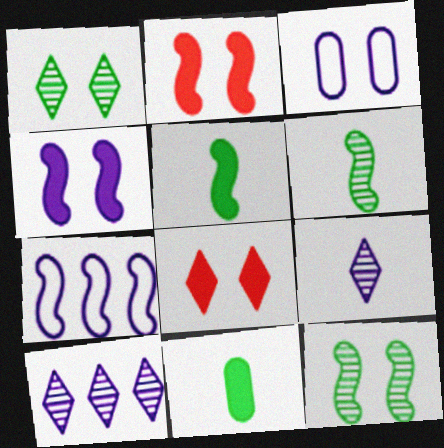[[1, 2, 3], 
[2, 6, 7], 
[3, 8, 12]]